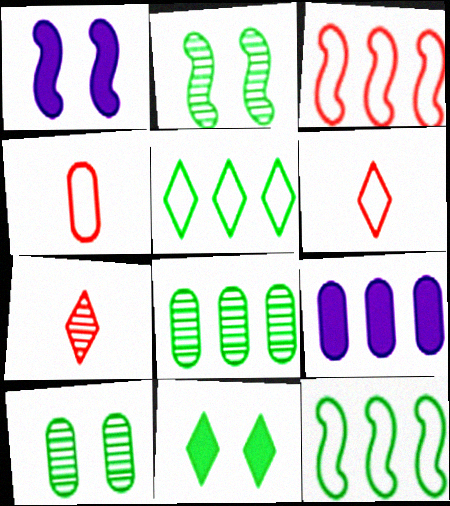[[1, 6, 8], 
[2, 6, 9], 
[4, 9, 10]]